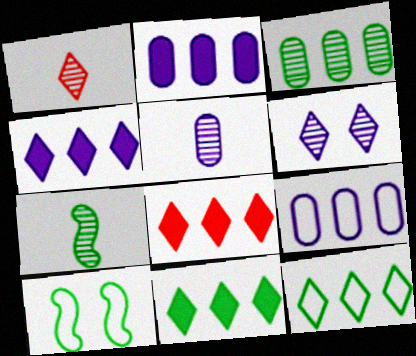[[1, 2, 10], 
[1, 5, 7], 
[4, 8, 11], 
[5, 8, 10]]